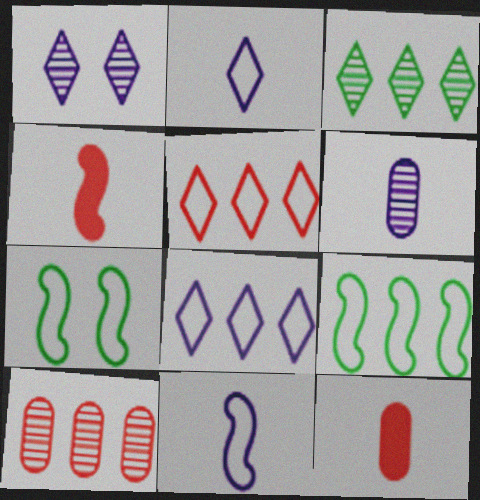[[1, 9, 12]]